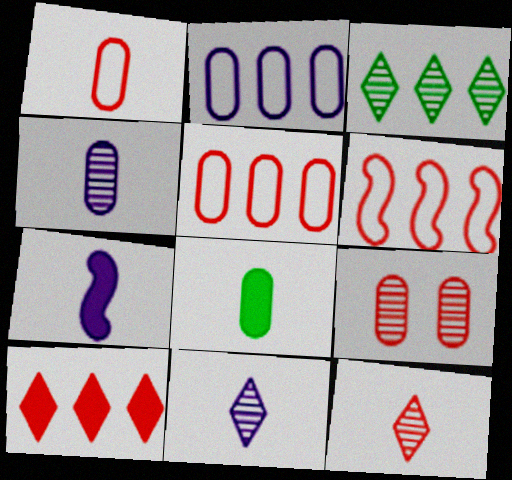[[1, 4, 8], 
[2, 8, 9]]